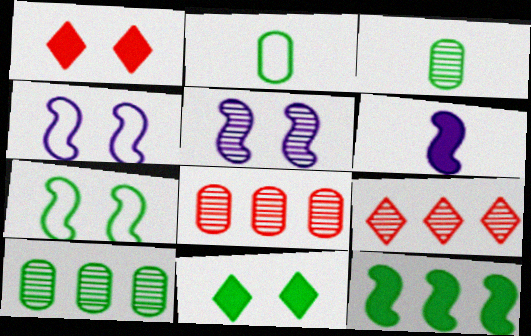[[3, 5, 9]]